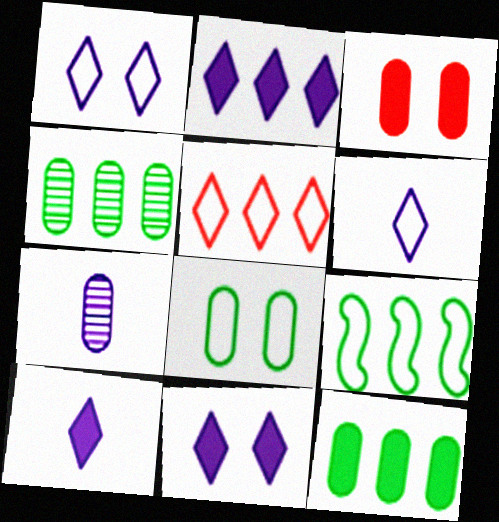[[2, 10, 11]]